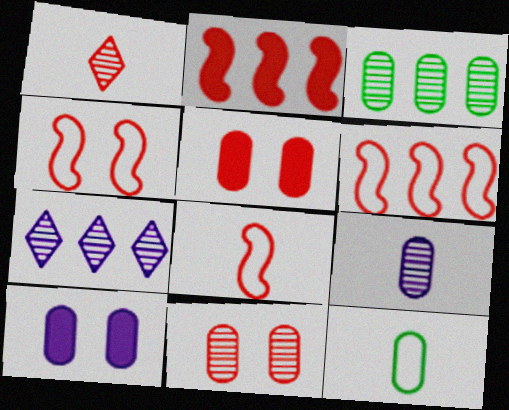[[1, 5, 6], 
[3, 9, 11], 
[4, 6, 8]]